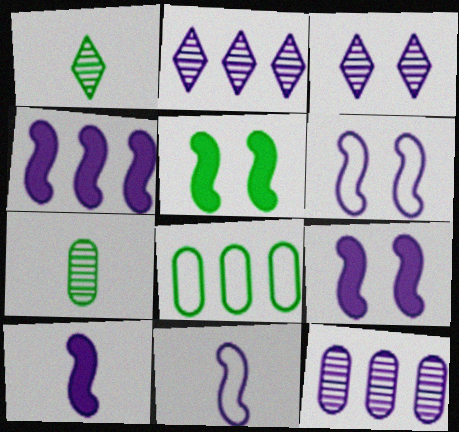[[1, 5, 8], 
[4, 9, 10]]